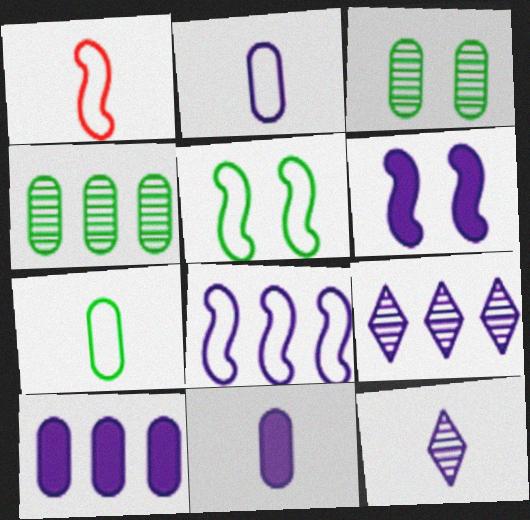[[1, 5, 8], 
[2, 6, 9], 
[8, 9, 10]]